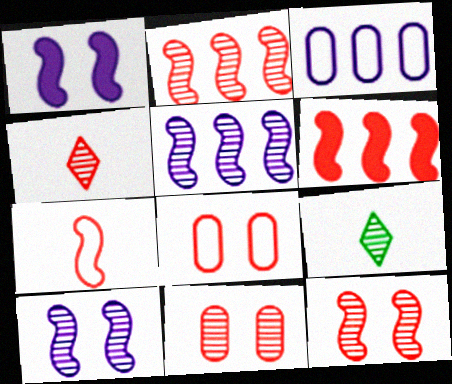[[2, 4, 11], 
[4, 6, 8], 
[5, 9, 11], 
[6, 7, 12]]